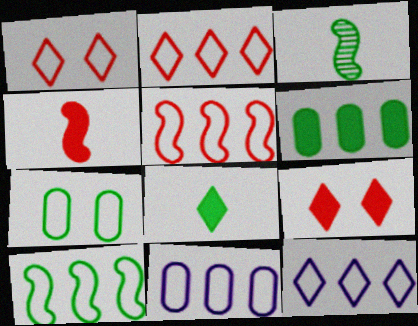[[2, 10, 11], 
[3, 9, 11]]